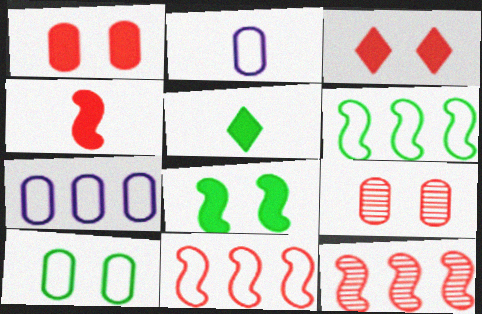[]